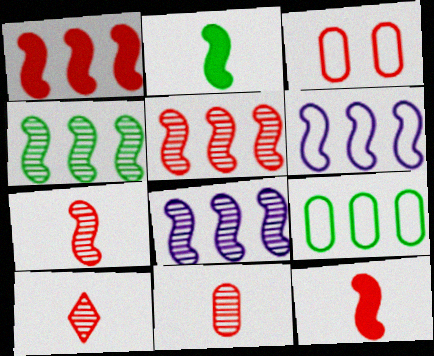[[1, 3, 10], 
[1, 4, 6], 
[4, 5, 8], 
[7, 10, 11]]